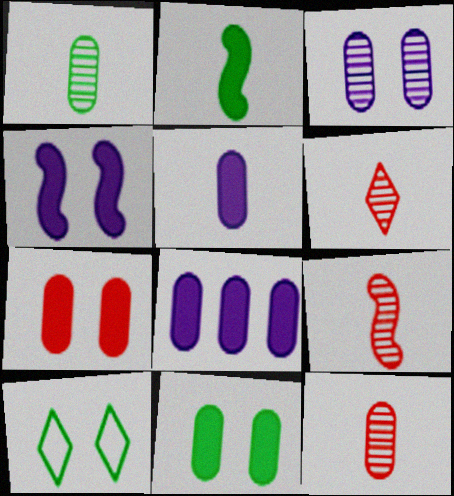[[6, 9, 12], 
[8, 9, 10]]